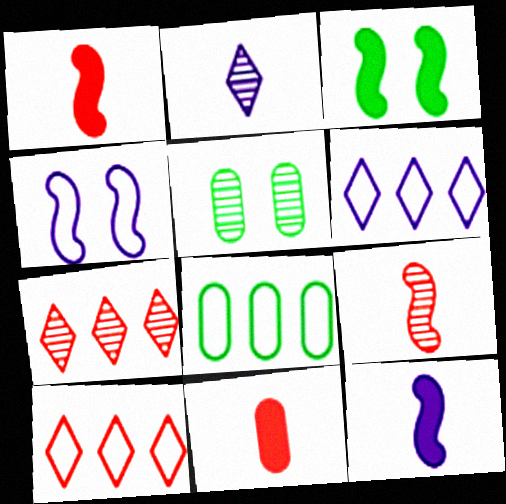[[1, 5, 6], 
[5, 10, 12]]